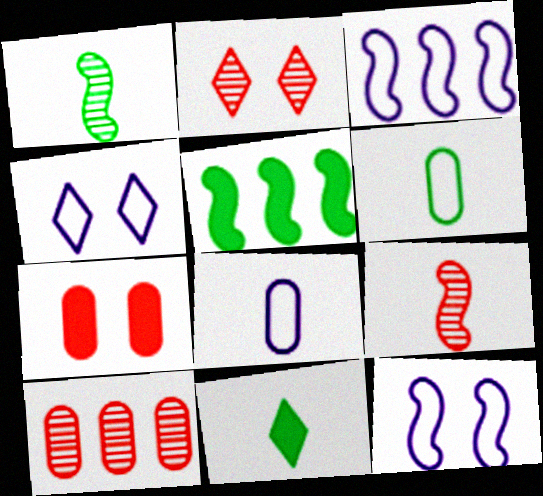[[1, 6, 11], 
[2, 5, 8], 
[2, 9, 10], 
[3, 4, 8], 
[5, 9, 12], 
[8, 9, 11], 
[10, 11, 12]]